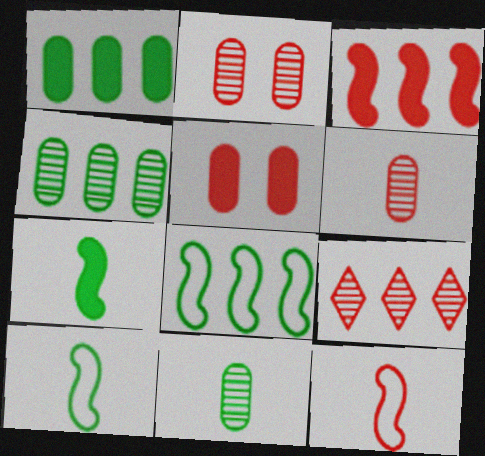[[5, 9, 12]]